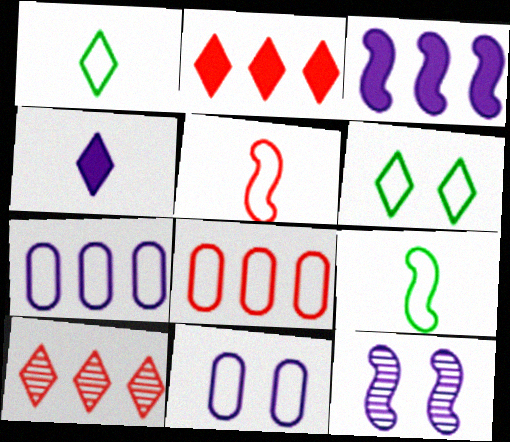[[4, 6, 10], 
[4, 7, 12], 
[5, 6, 7]]